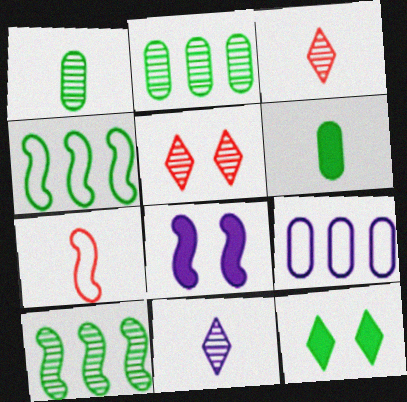[[1, 4, 12], 
[6, 7, 11], 
[7, 8, 10], 
[8, 9, 11]]